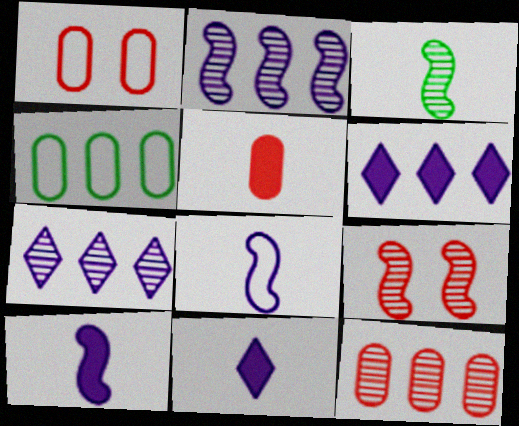[[1, 3, 6], 
[1, 5, 12], 
[2, 3, 9], 
[4, 9, 11]]